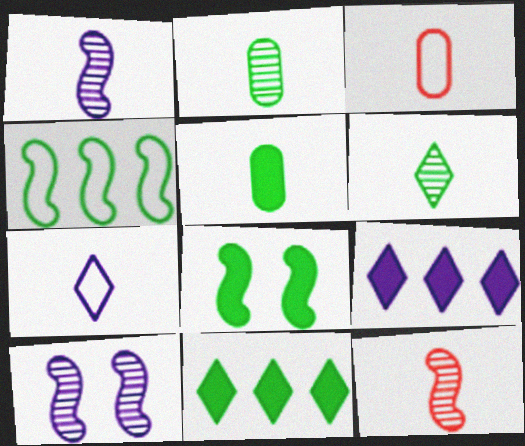[[3, 10, 11], 
[5, 7, 12], 
[5, 8, 11]]